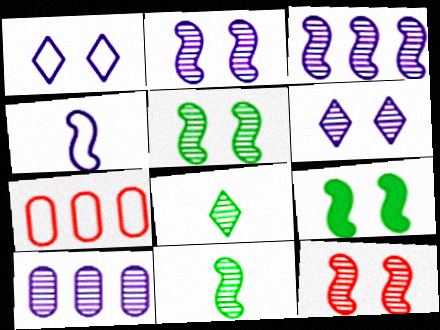[[2, 5, 12], 
[3, 11, 12], 
[8, 10, 12]]